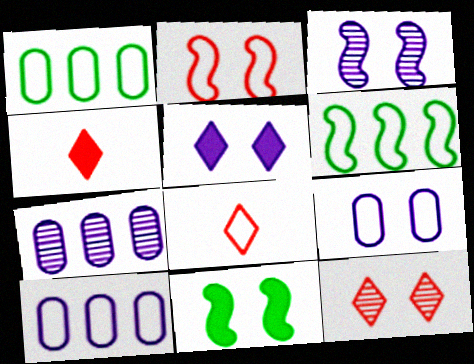[[1, 3, 4], 
[2, 3, 11], 
[3, 5, 9], 
[6, 8, 9], 
[7, 8, 11], 
[9, 11, 12]]